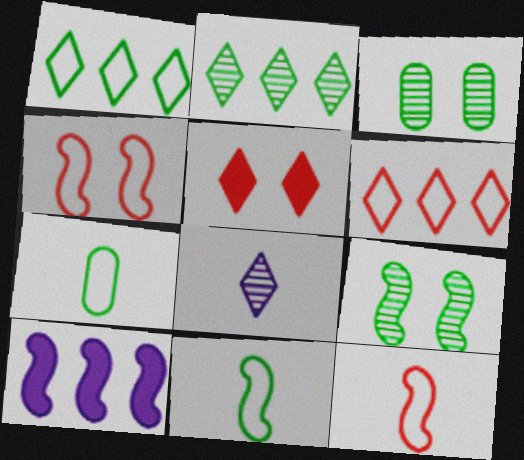[[1, 5, 8], 
[9, 10, 12]]